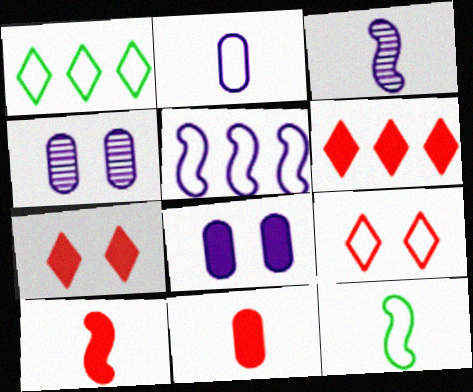[[1, 4, 10], 
[3, 10, 12], 
[4, 6, 12]]